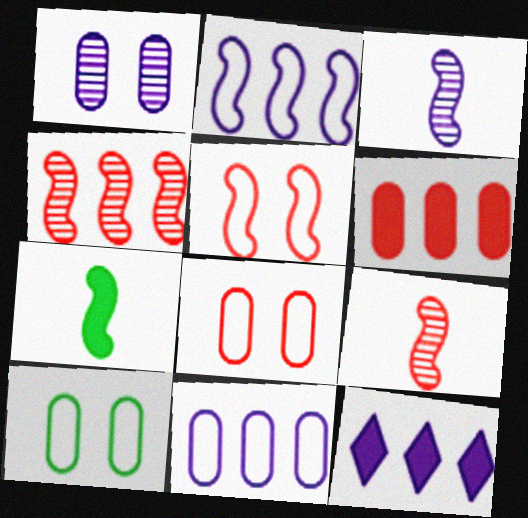[[9, 10, 12]]